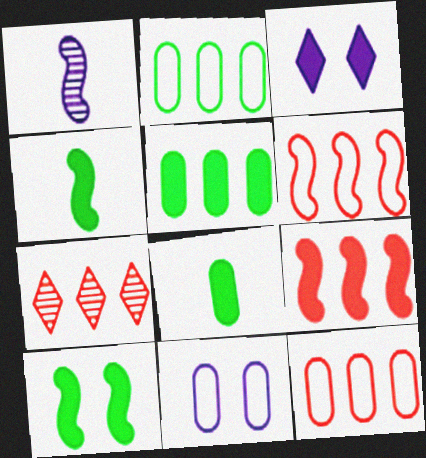[[1, 6, 10], 
[3, 8, 9], 
[4, 7, 11], 
[7, 9, 12]]